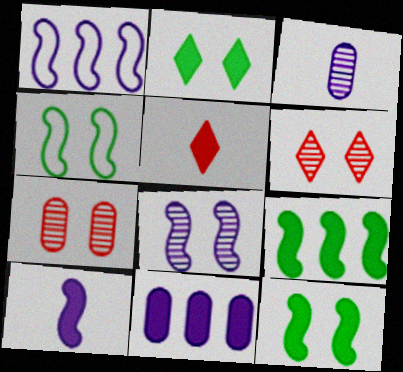[[1, 8, 10], 
[5, 11, 12]]